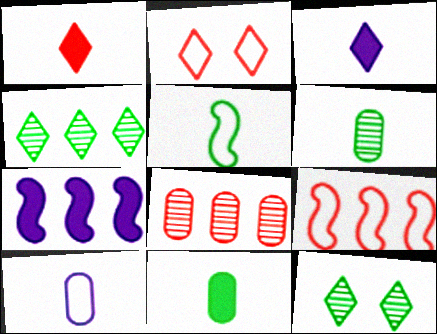[[2, 3, 4], 
[2, 6, 7]]